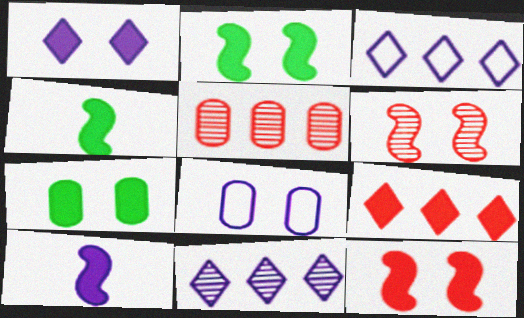[[1, 7, 12], 
[7, 9, 10], 
[8, 10, 11]]